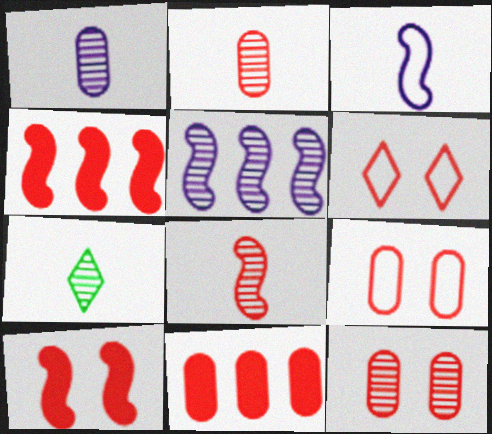[[1, 7, 8], 
[2, 4, 6], 
[2, 9, 11], 
[5, 7, 12], 
[6, 8, 11], 
[6, 10, 12]]